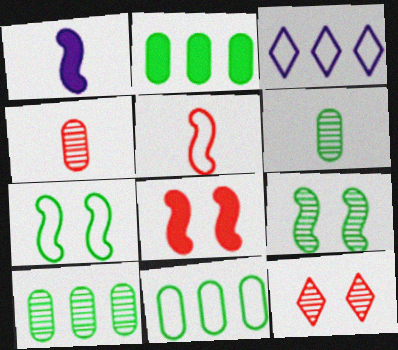[[1, 11, 12], 
[2, 10, 11], 
[3, 6, 8]]